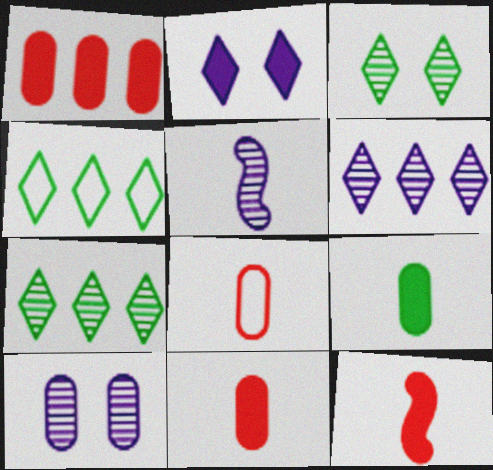[[4, 10, 12], 
[5, 6, 10]]